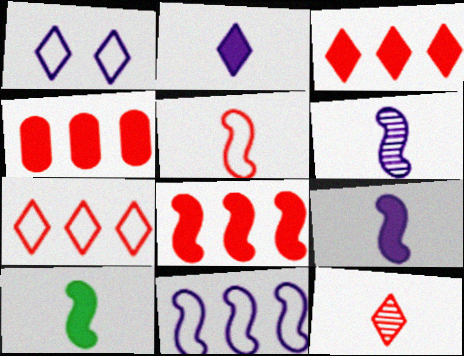[[3, 4, 8], 
[5, 6, 10]]